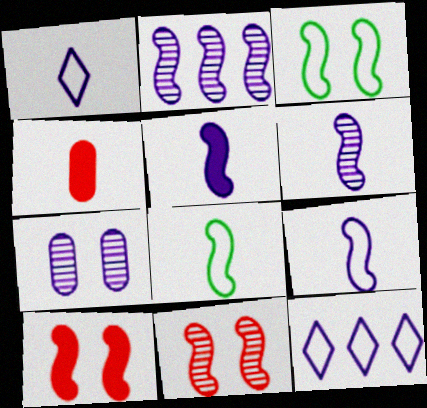[[2, 8, 10], 
[5, 6, 9], 
[5, 7, 12]]